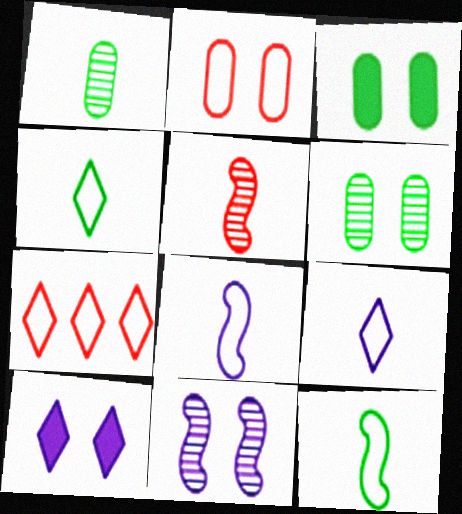[]